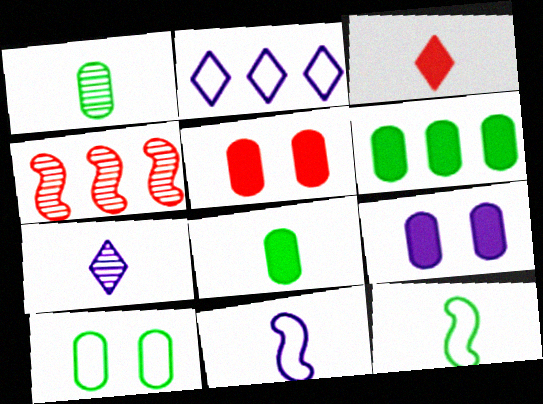[[1, 3, 11], 
[1, 6, 10], 
[2, 4, 6]]